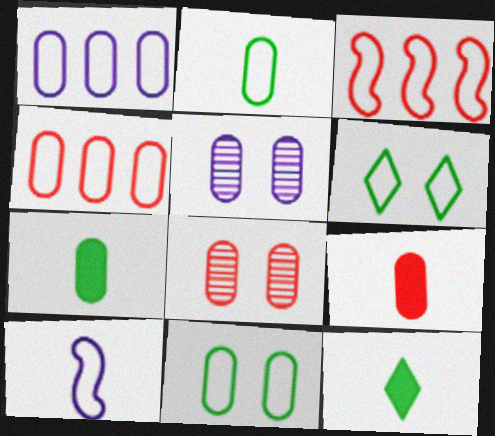[[1, 7, 8], 
[3, 5, 12], 
[4, 5, 7], 
[4, 6, 10], 
[4, 8, 9]]